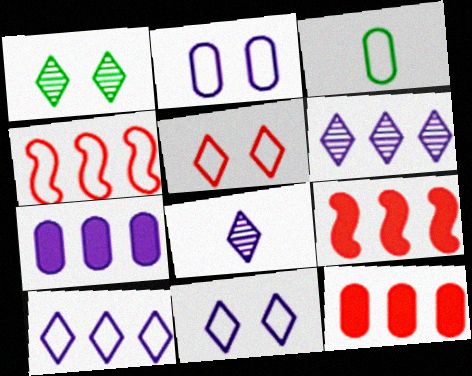[[3, 4, 11]]